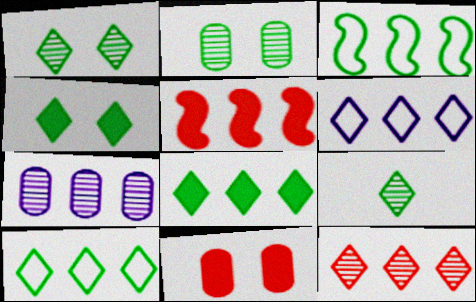[[4, 9, 10], 
[5, 7, 10], 
[6, 8, 12]]